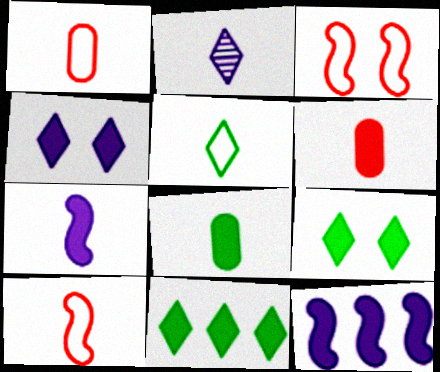[[2, 8, 10], 
[6, 9, 12]]